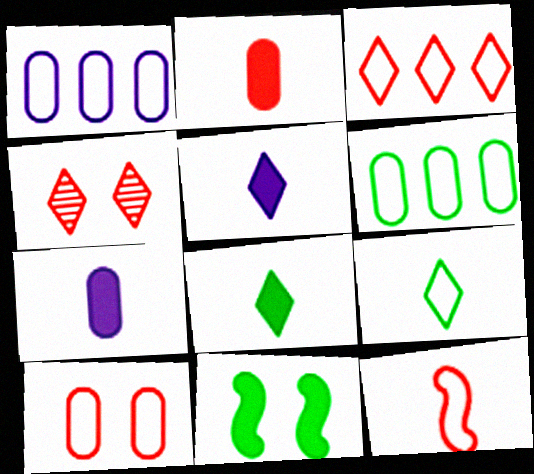[[3, 10, 12]]